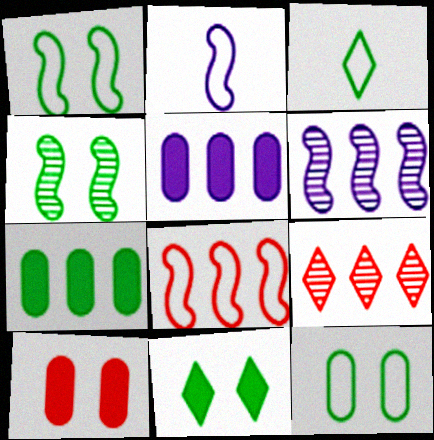[[1, 2, 8], 
[3, 4, 7], 
[3, 6, 10], 
[4, 11, 12]]